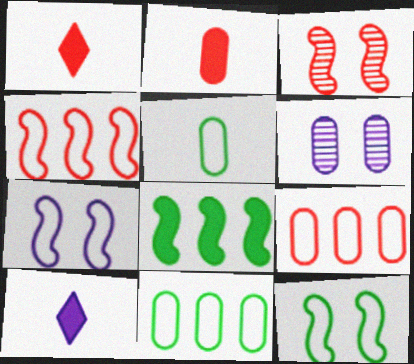[[1, 3, 9], 
[2, 6, 11], 
[3, 10, 11]]